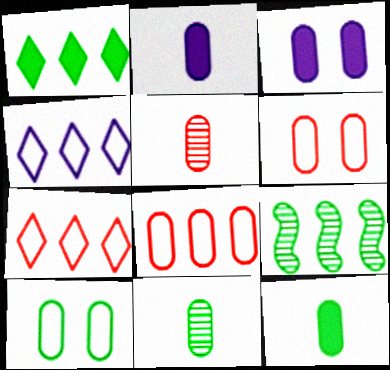[[3, 8, 11]]